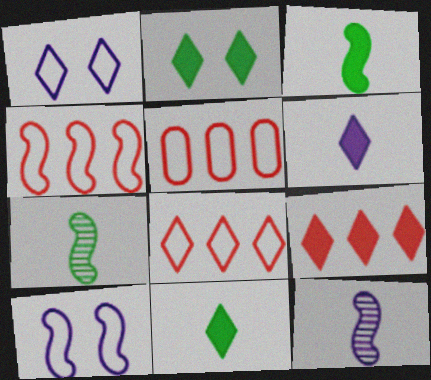[[2, 5, 12], 
[2, 6, 9], 
[4, 5, 8]]